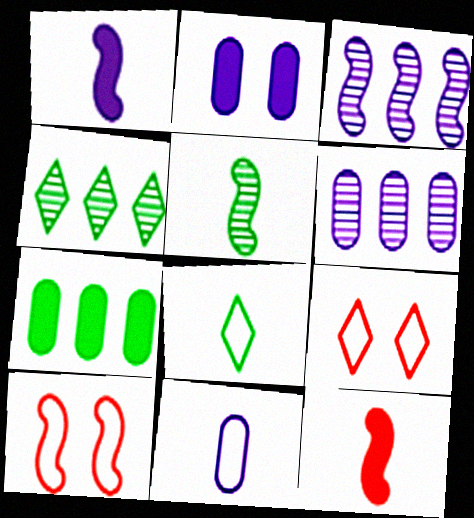[[2, 6, 11]]